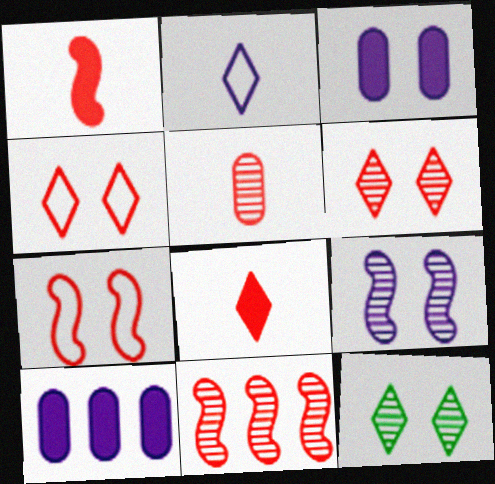[[1, 7, 11], 
[2, 9, 10], 
[3, 7, 12], 
[5, 6, 11]]